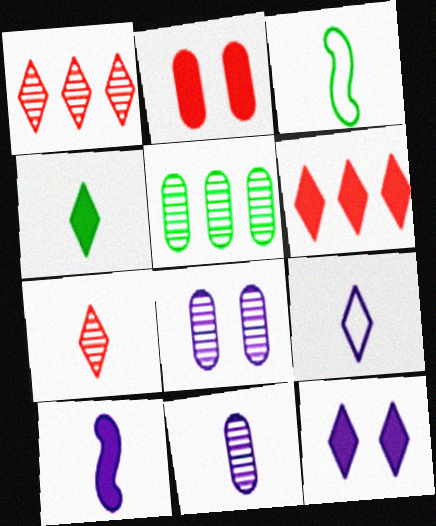[[3, 6, 8], 
[4, 6, 12], 
[4, 7, 9], 
[9, 10, 11]]